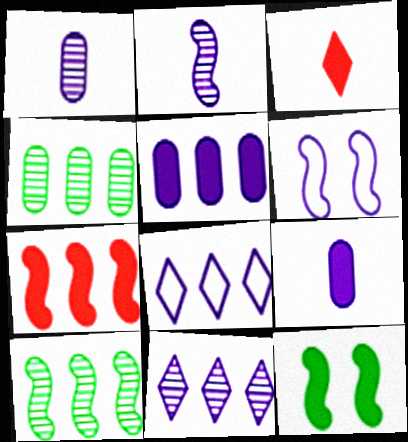[[3, 4, 6], 
[3, 5, 12], 
[4, 7, 8], 
[6, 9, 11]]